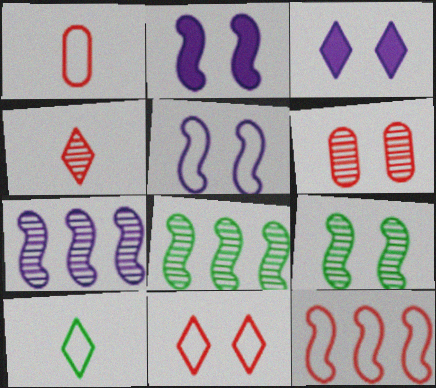[[1, 3, 8], 
[1, 11, 12]]